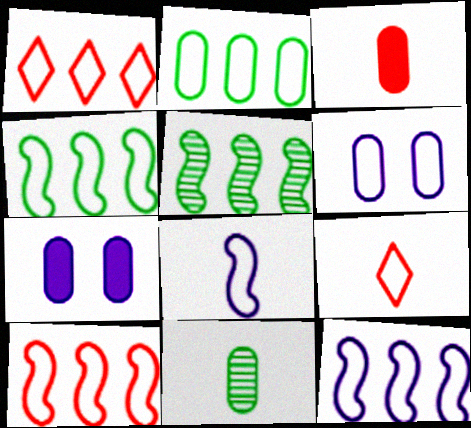[[1, 2, 12], 
[4, 6, 9], 
[4, 10, 12], 
[5, 7, 9]]